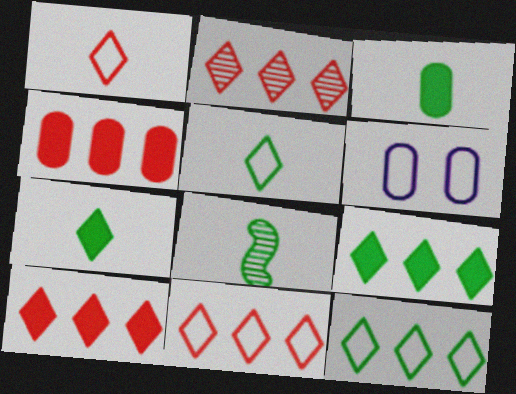[[2, 10, 11], 
[3, 5, 8], 
[6, 8, 10]]